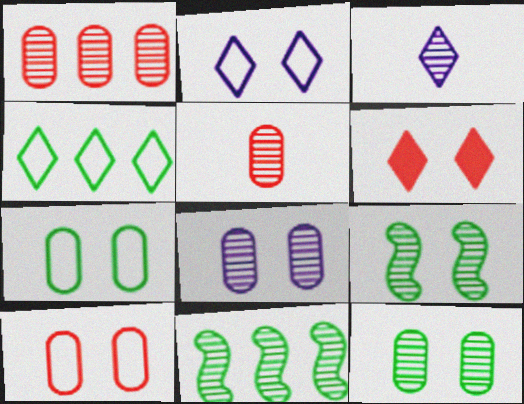[[1, 3, 9], 
[3, 4, 6]]